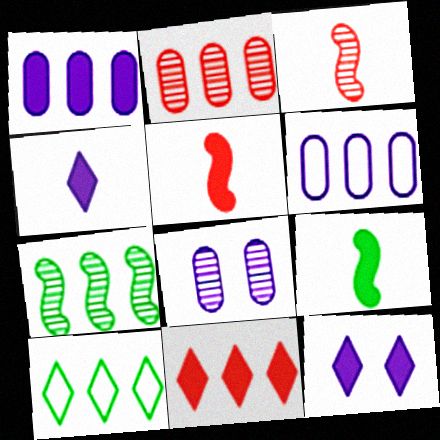[[5, 8, 10], 
[6, 7, 11]]